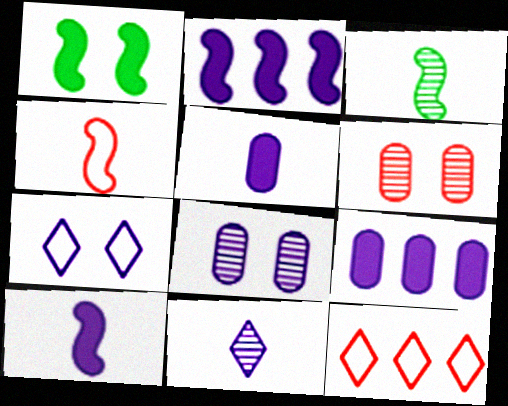[[1, 6, 7], 
[3, 4, 10]]